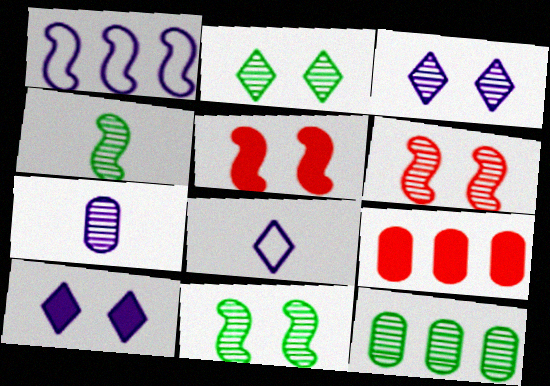[[1, 4, 5], 
[1, 7, 10], 
[2, 4, 12], 
[5, 8, 12], 
[8, 9, 11]]